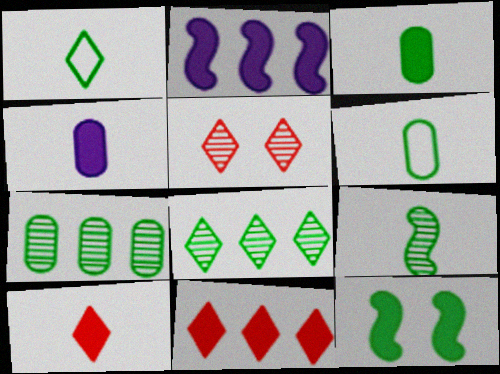[[1, 3, 9], 
[1, 7, 12], 
[2, 5, 6], 
[4, 11, 12], 
[6, 8, 12]]